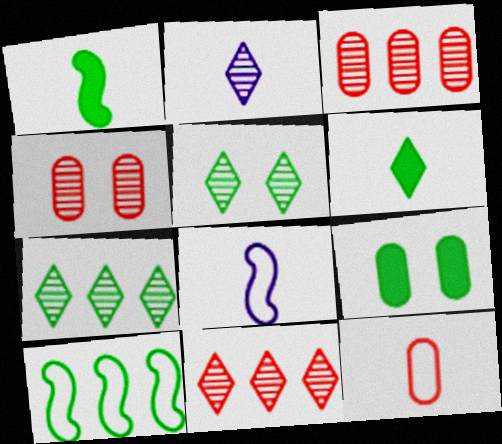[[1, 2, 12], 
[2, 5, 11], 
[8, 9, 11]]